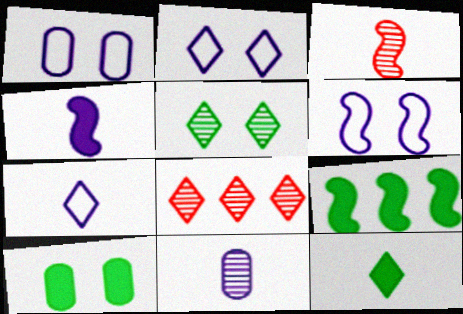[[1, 2, 6], 
[2, 8, 12], 
[3, 6, 9], 
[4, 7, 11], 
[9, 10, 12]]